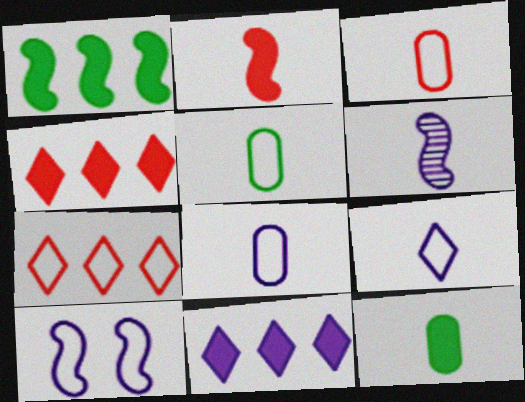[[3, 5, 8], 
[5, 7, 10]]